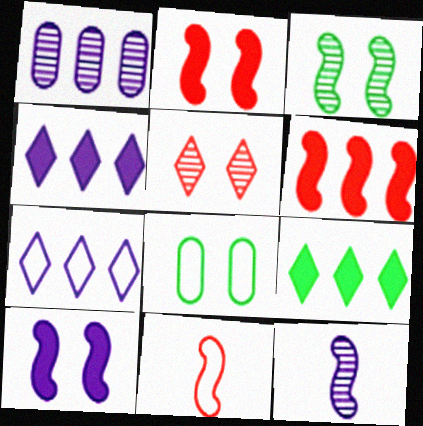[[5, 8, 10], 
[7, 8, 11]]